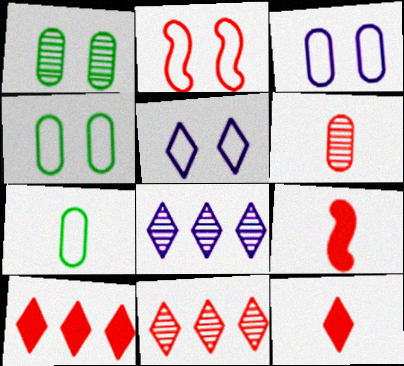[[2, 4, 5], 
[2, 6, 10], 
[4, 8, 9]]